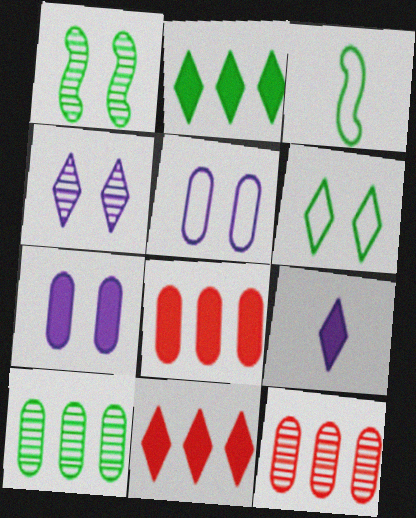[[3, 4, 8]]